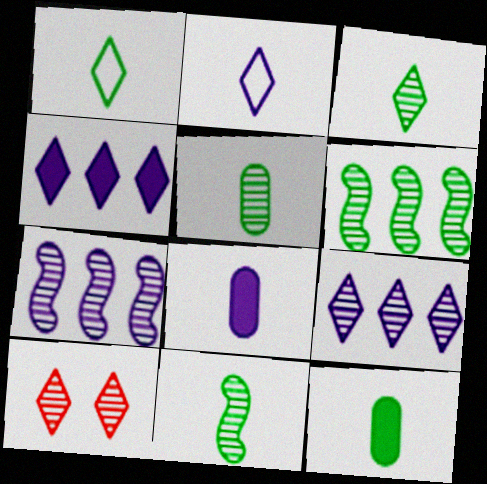[[1, 4, 10], 
[1, 11, 12], 
[3, 5, 11], 
[3, 9, 10], 
[5, 7, 10]]